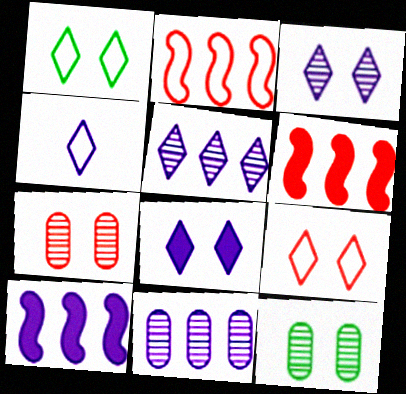[[4, 5, 8], 
[4, 6, 12]]